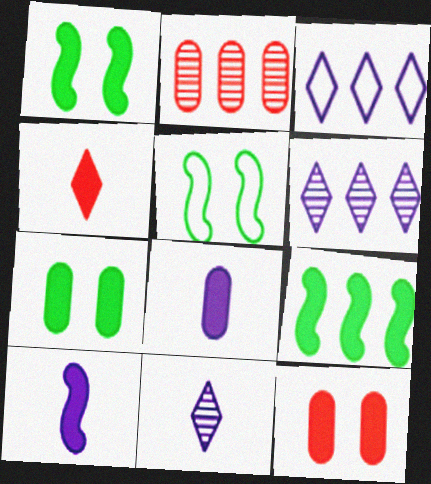[[2, 3, 9]]